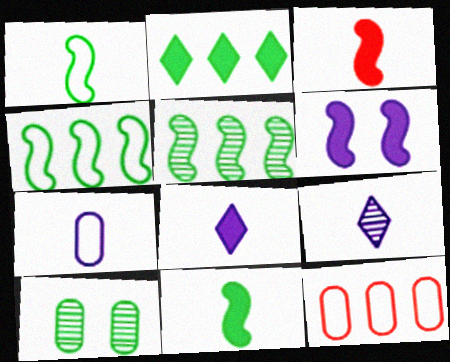[[1, 2, 10]]